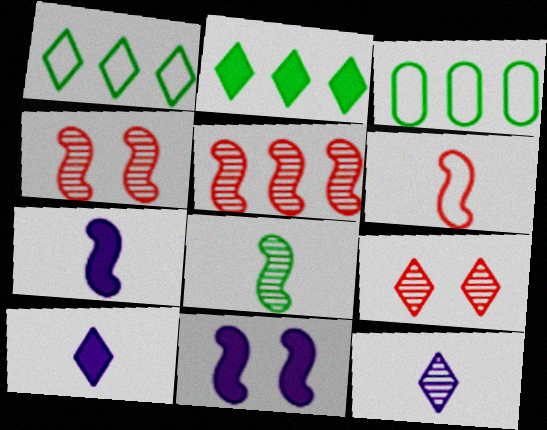[[1, 9, 10], 
[3, 4, 10], 
[3, 7, 9], 
[6, 7, 8]]